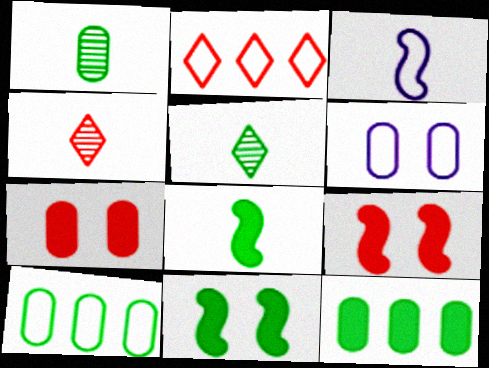[[5, 10, 11]]